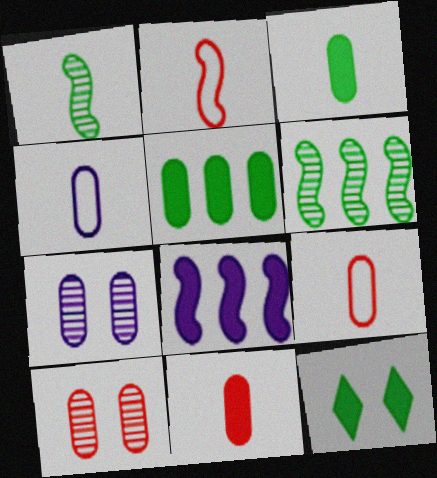[[4, 5, 10], 
[5, 7, 9], 
[8, 11, 12]]